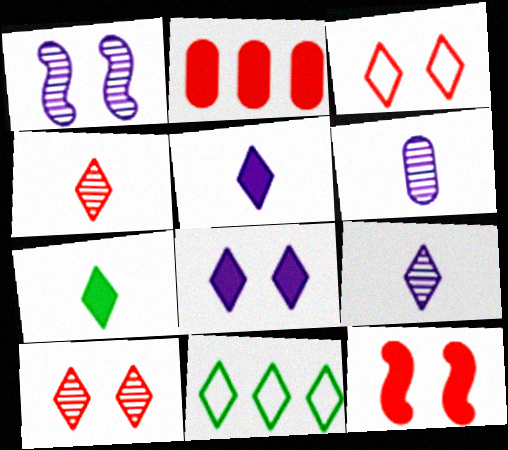[[4, 8, 11], 
[5, 10, 11], 
[6, 11, 12]]